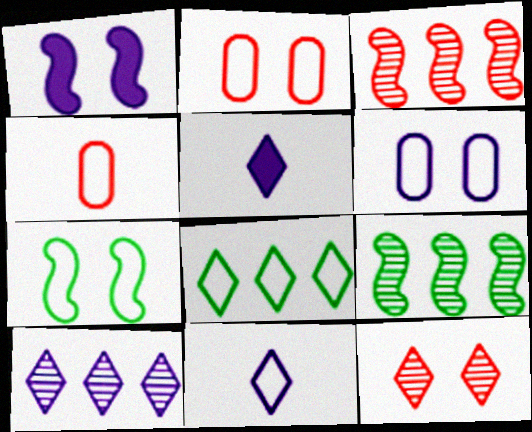[[2, 5, 9], 
[5, 8, 12]]